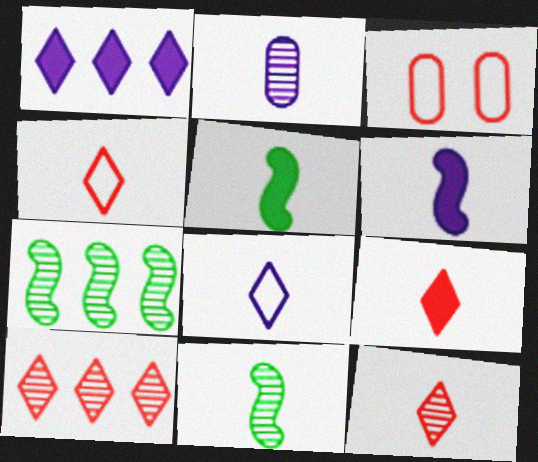[[1, 3, 11], 
[2, 4, 5], 
[2, 6, 8], 
[2, 11, 12], 
[4, 9, 12]]